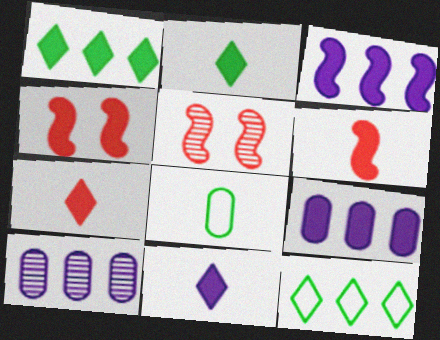[[2, 4, 9], 
[2, 7, 11]]